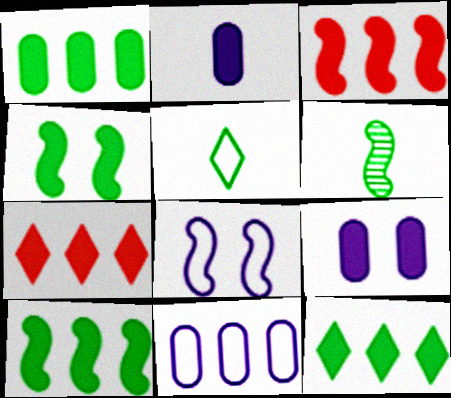[[1, 10, 12], 
[2, 4, 7], 
[3, 6, 8]]